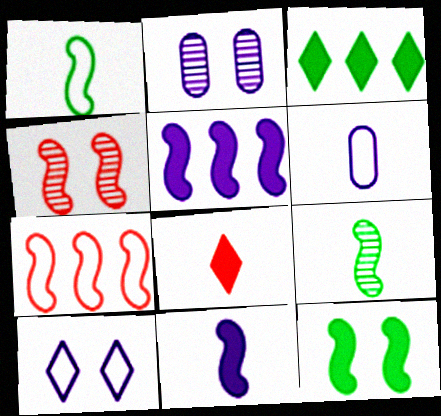[[1, 4, 5], 
[3, 4, 6], 
[6, 8, 9]]